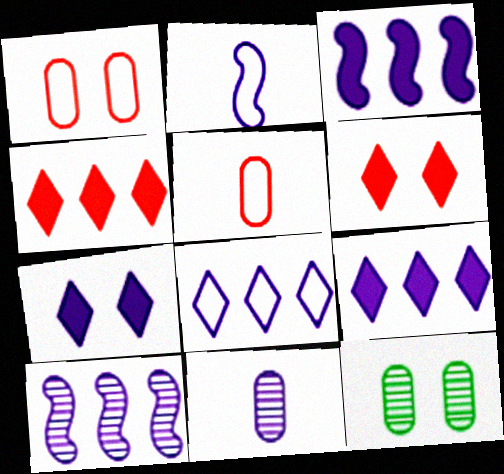[[2, 4, 12]]